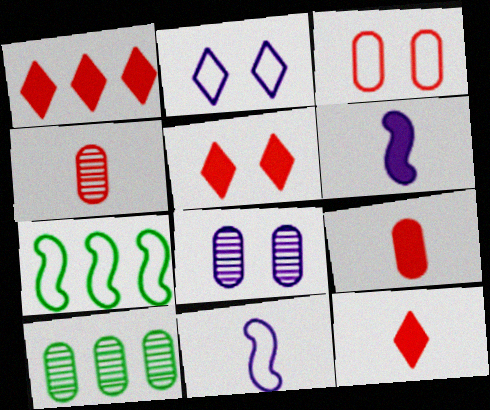[[1, 5, 12], 
[4, 8, 10], 
[5, 10, 11], 
[7, 8, 12]]